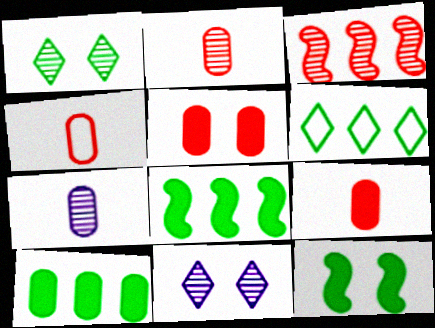[[1, 3, 7], 
[2, 4, 9], 
[4, 8, 11]]